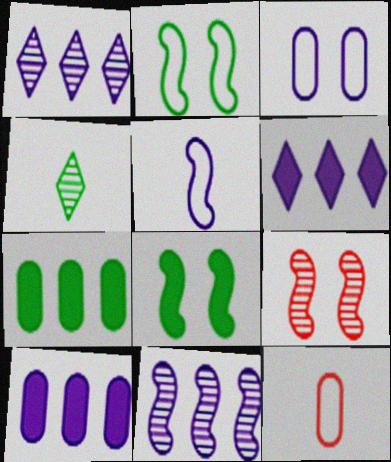[[1, 8, 12], 
[2, 4, 7]]